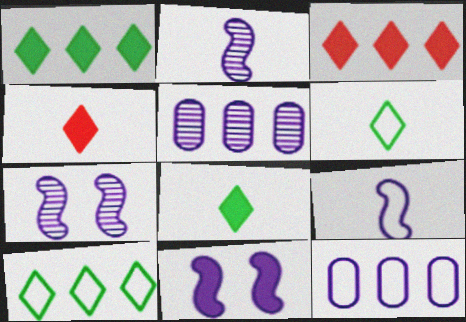[]